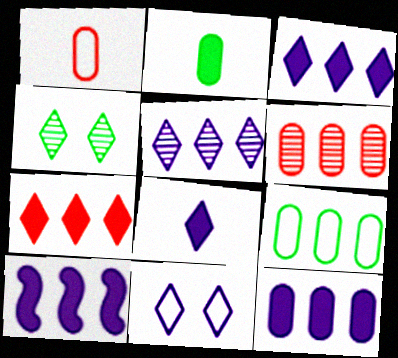[[1, 4, 10], 
[3, 10, 12], 
[5, 8, 11], 
[6, 9, 12]]